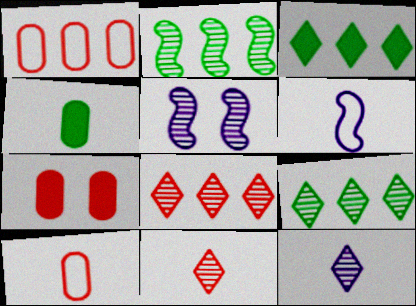[[3, 5, 10], 
[4, 6, 11], 
[6, 7, 9]]